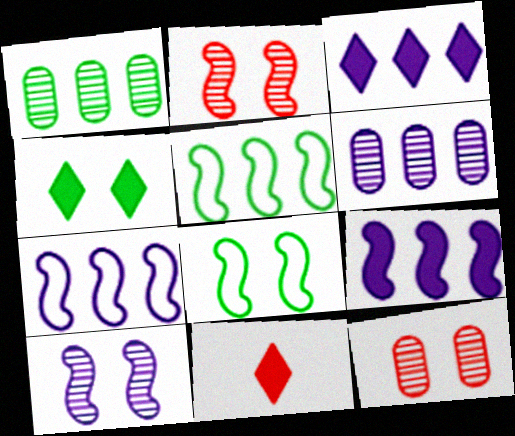[[3, 4, 11], 
[3, 6, 7], 
[6, 8, 11]]